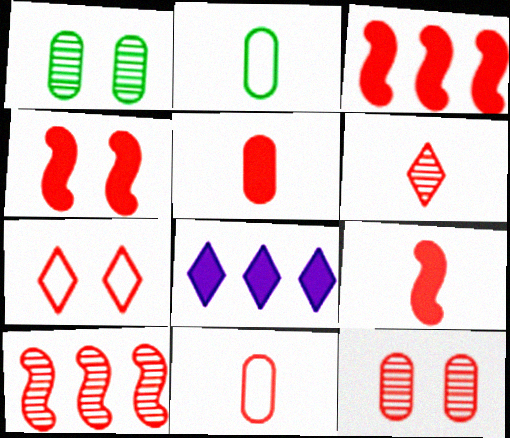[[3, 4, 9], 
[4, 7, 12], 
[5, 7, 10], 
[6, 9, 11], 
[6, 10, 12]]